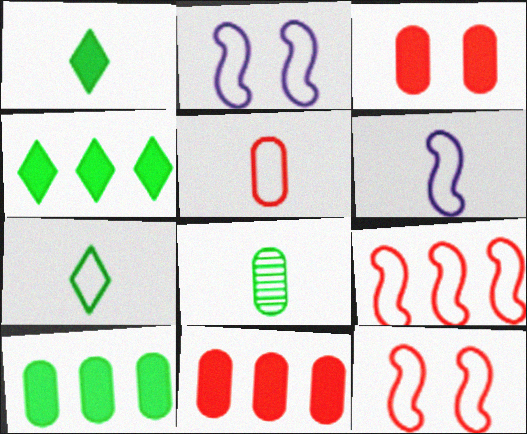[[5, 6, 7]]